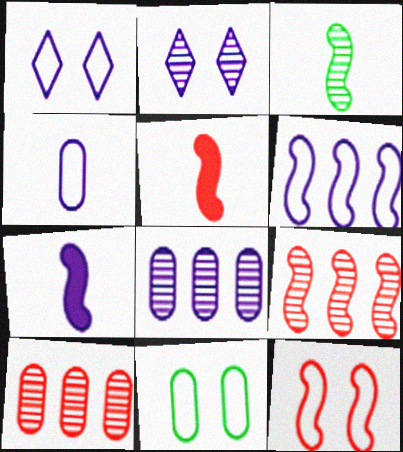[[1, 4, 6], 
[1, 7, 8], 
[1, 11, 12], 
[2, 3, 10], 
[5, 9, 12]]